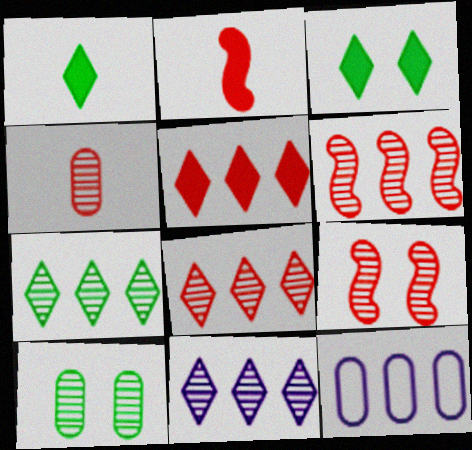[[1, 9, 12], 
[4, 8, 9], 
[7, 8, 11]]